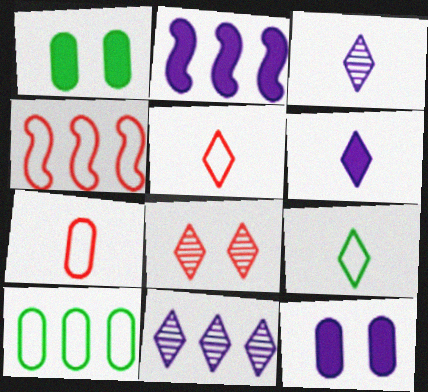[[1, 3, 4], 
[2, 6, 12]]